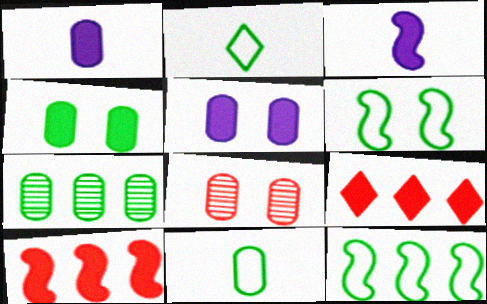[[3, 4, 9], 
[4, 7, 11]]